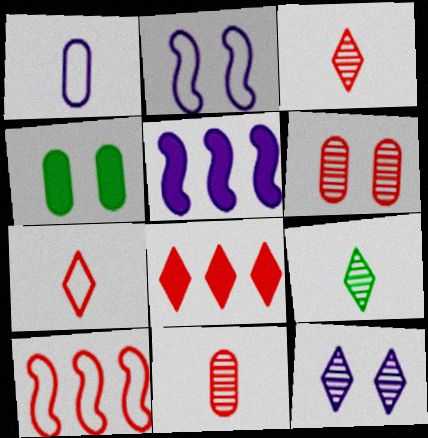[[1, 5, 12]]